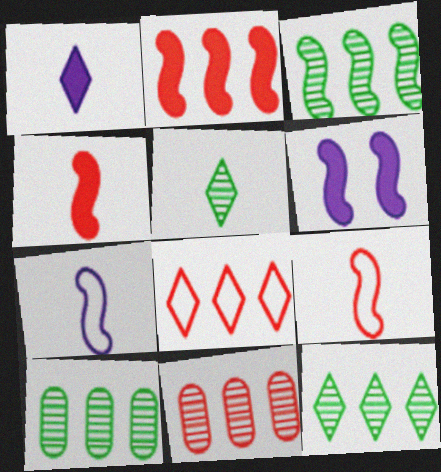[[2, 8, 11], 
[3, 6, 9], 
[3, 10, 12]]